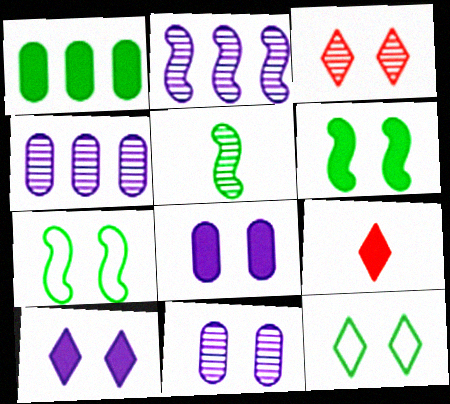[[1, 5, 12], 
[3, 4, 5], 
[3, 7, 8], 
[3, 10, 12], 
[4, 7, 9]]